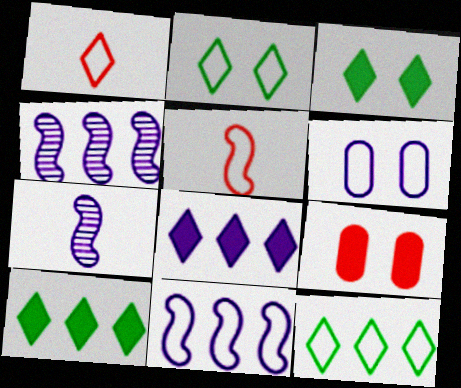[[5, 6, 12], 
[6, 7, 8], 
[7, 9, 12]]